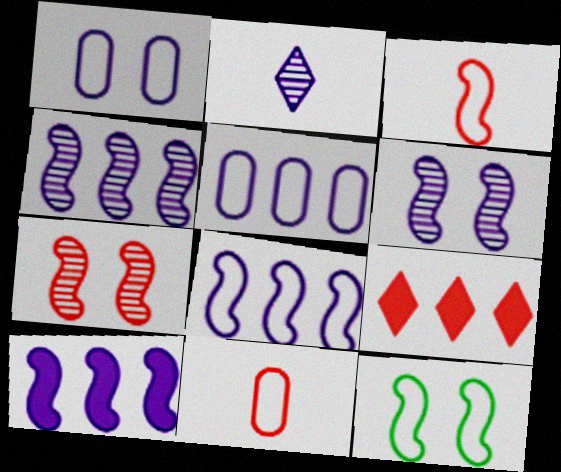[[1, 2, 10], 
[3, 8, 12], 
[4, 8, 10], 
[7, 9, 11]]